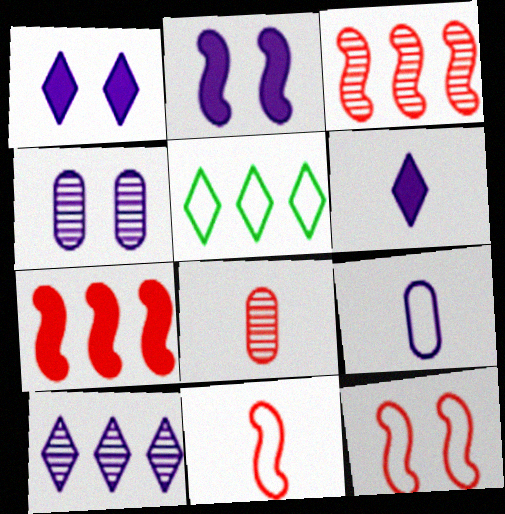[[2, 5, 8], 
[2, 9, 10], 
[5, 9, 12]]